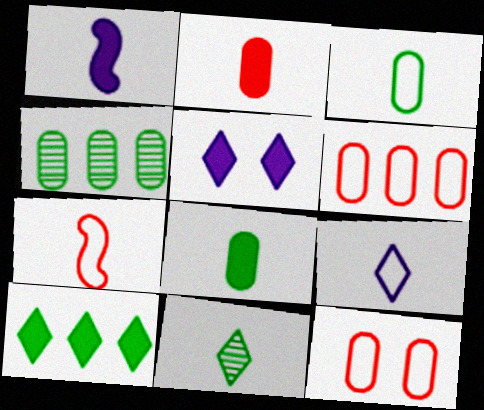[[3, 7, 9], 
[4, 5, 7]]